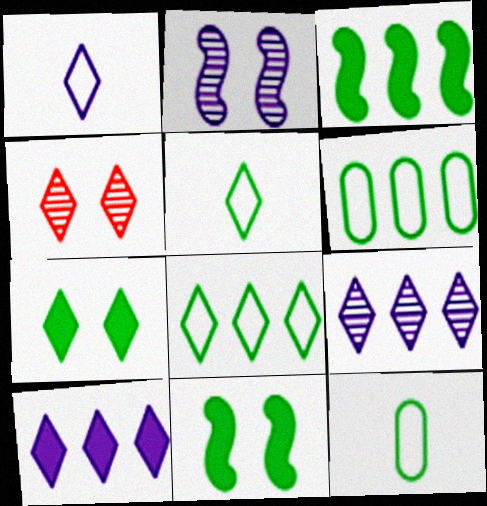[[4, 5, 10]]